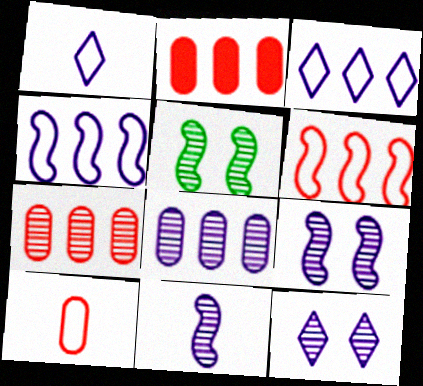[[1, 2, 5], 
[8, 11, 12]]